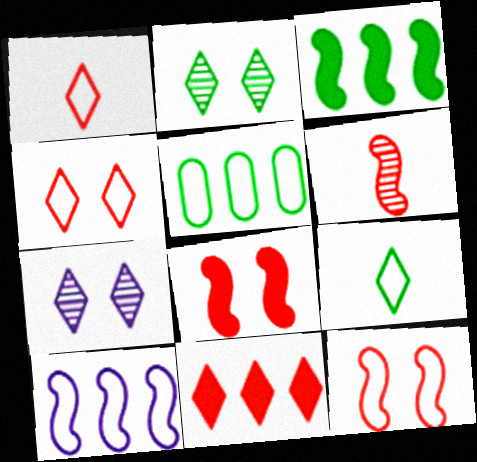[[7, 9, 11]]